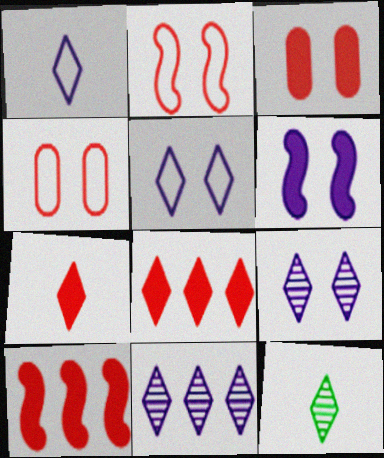[[1, 7, 12], 
[3, 7, 10], 
[5, 8, 12]]